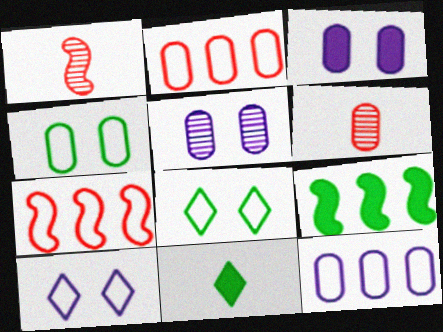[[5, 7, 11], 
[6, 9, 10]]